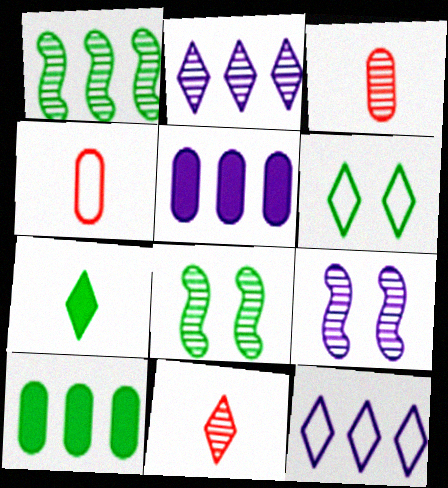[[2, 3, 8]]